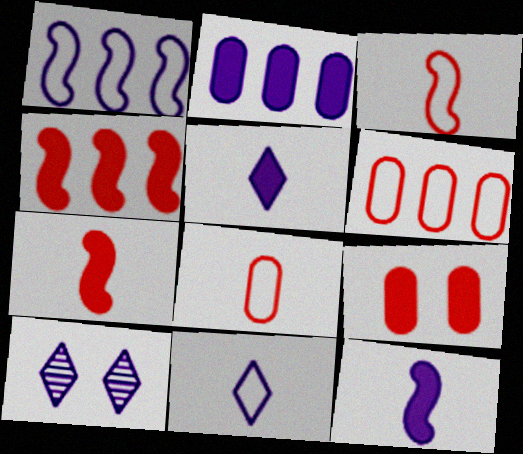[]